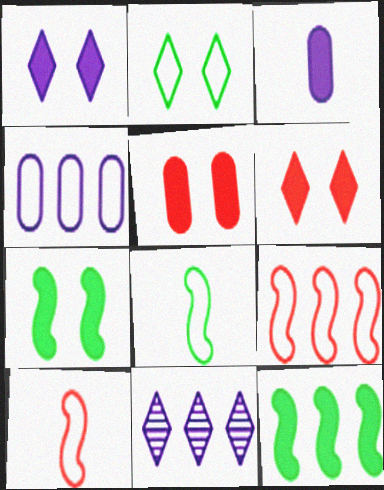[[1, 5, 7], 
[2, 4, 10], 
[3, 6, 12], 
[5, 8, 11]]